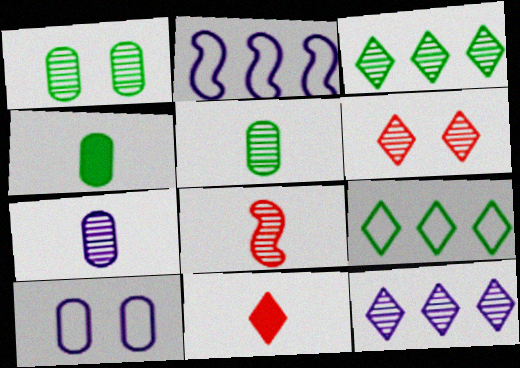[[1, 2, 11], 
[1, 8, 12], 
[2, 4, 6]]